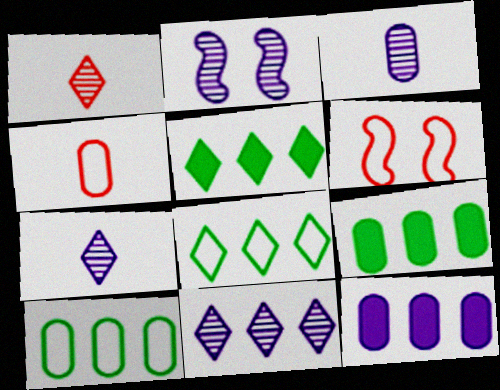[[2, 3, 11], 
[2, 4, 5], 
[3, 5, 6], 
[6, 7, 9]]